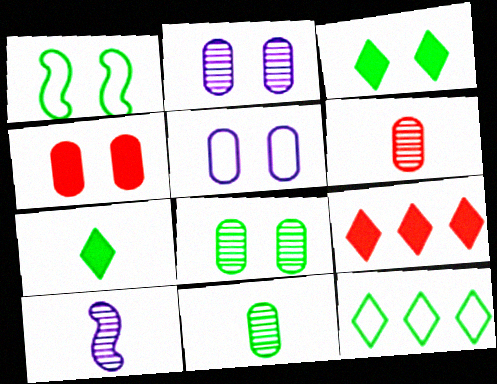[[1, 3, 8], 
[4, 5, 8], 
[4, 10, 12]]